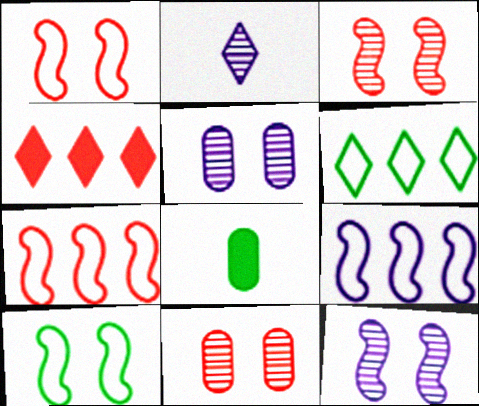[]